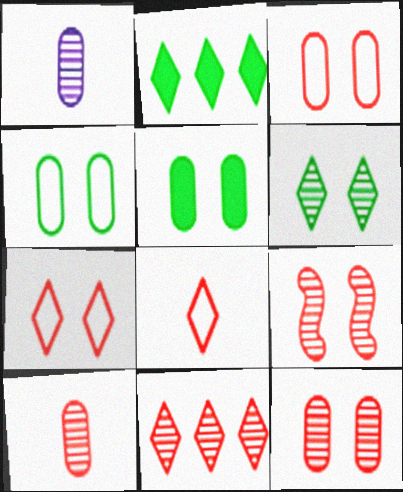[[9, 10, 11]]